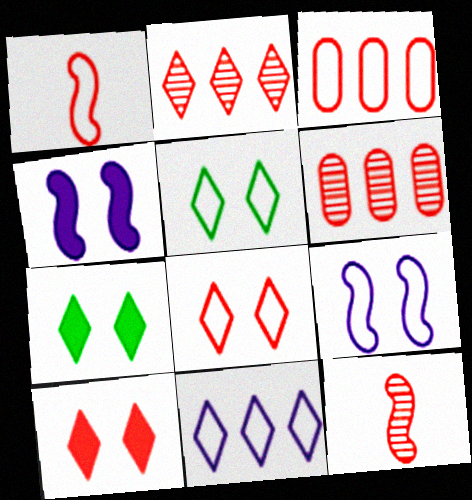[[1, 3, 8], 
[1, 6, 10], 
[3, 10, 12]]